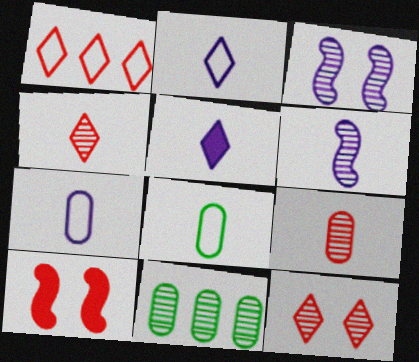[[1, 9, 10], 
[2, 10, 11], 
[3, 4, 11], 
[5, 6, 7], 
[6, 11, 12]]